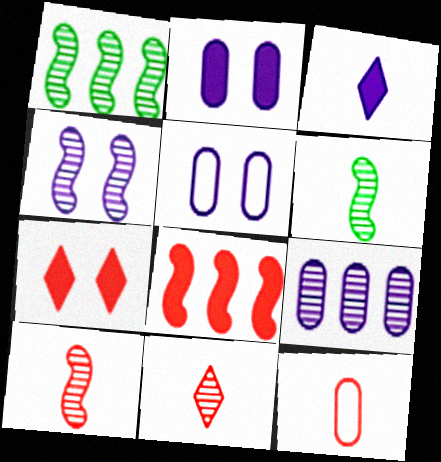[[1, 4, 10], 
[3, 6, 12]]